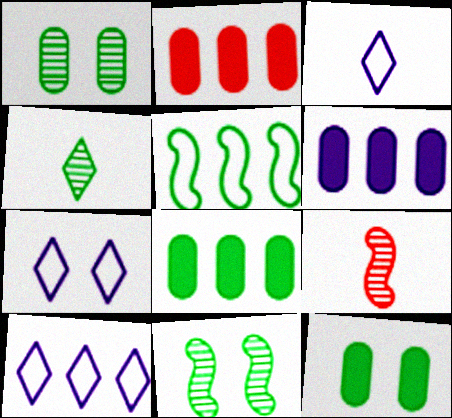[[2, 3, 11], 
[2, 6, 8], 
[3, 7, 10], 
[4, 5, 12], 
[7, 8, 9], 
[9, 10, 12]]